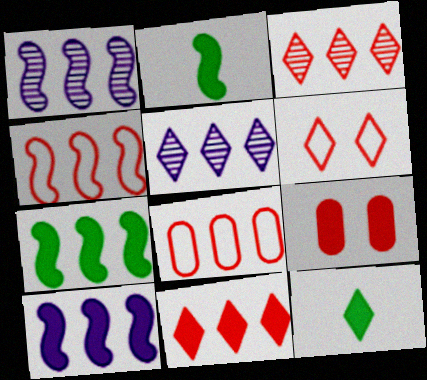[[1, 4, 7], 
[5, 6, 12], 
[5, 7, 8], 
[9, 10, 12]]